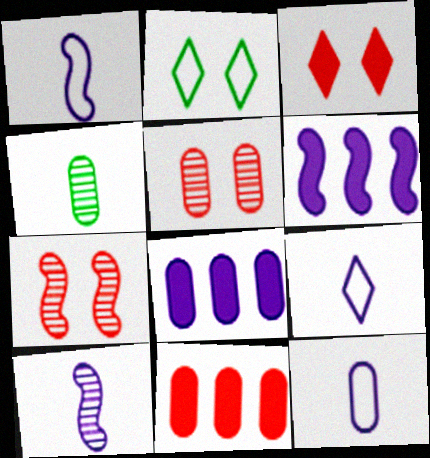[[1, 9, 12], 
[2, 10, 11]]